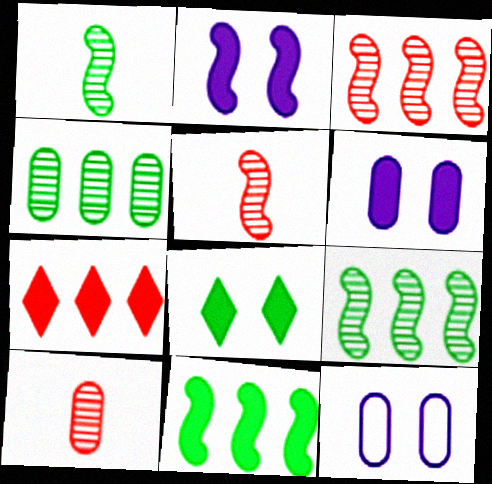[[1, 7, 12]]